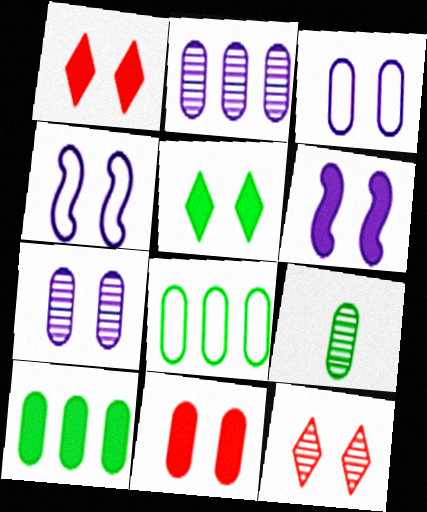[[5, 6, 11]]